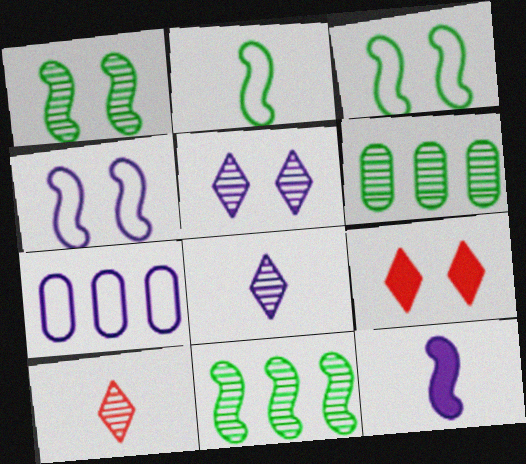[[5, 7, 12]]